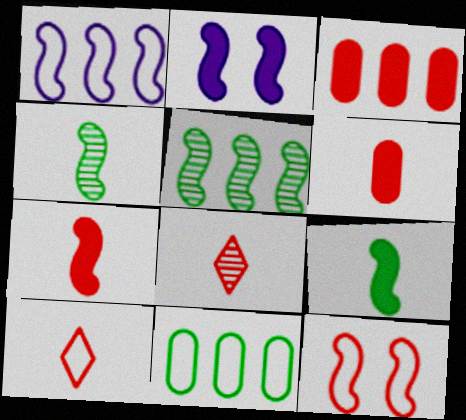[[2, 8, 11], 
[3, 8, 12]]